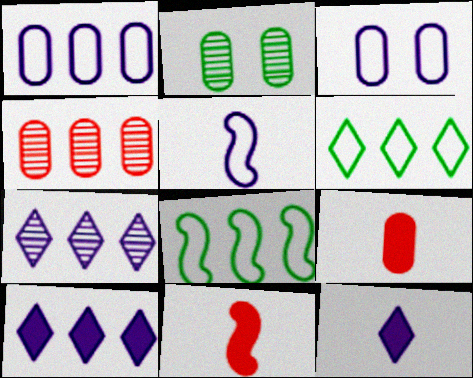[[1, 2, 9], 
[4, 8, 10]]